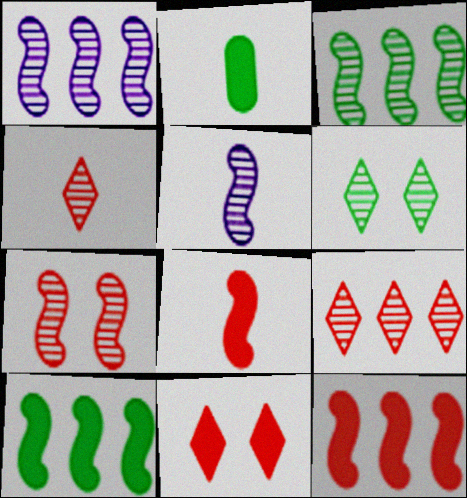[[3, 5, 7]]